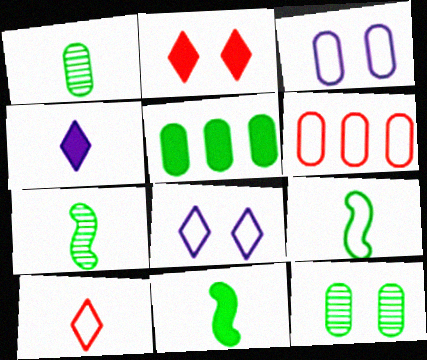[[6, 8, 9], 
[7, 9, 11]]